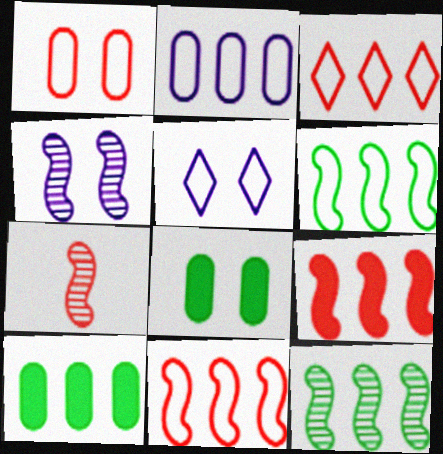[[2, 3, 6], 
[4, 7, 12], 
[5, 7, 10]]